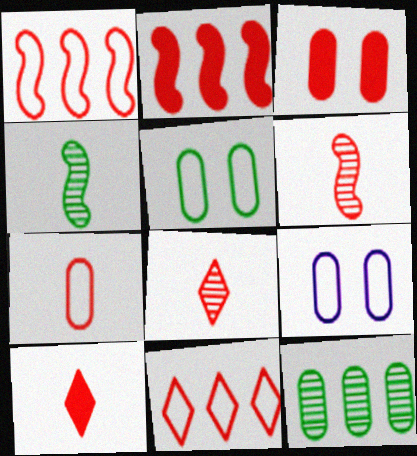[[1, 3, 8], 
[2, 3, 10], 
[3, 6, 11], 
[6, 7, 10]]